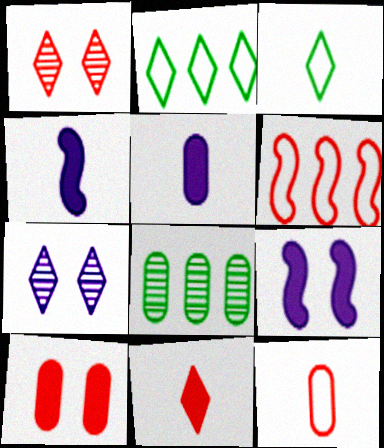[[2, 7, 11]]